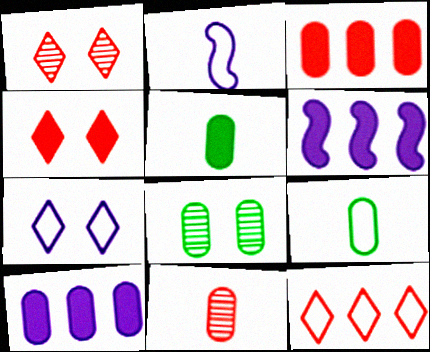[[1, 6, 9], 
[4, 5, 6]]